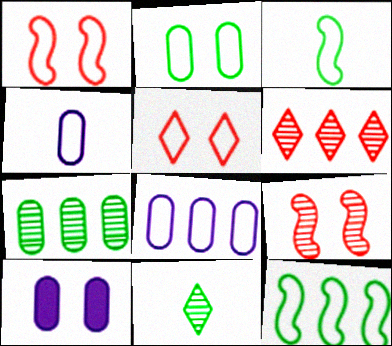[[3, 5, 8], 
[3, 6, 10], 
[4, 5, 12]]